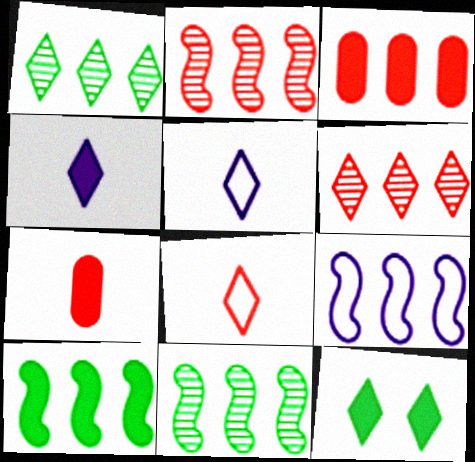[[1, 3, 9], 
[2, 9, 10], 
[5, 6, 12]]